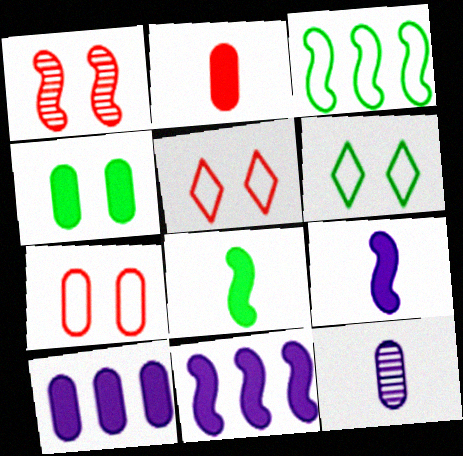[[1, 3, 9], 
[2, 4, 10]]